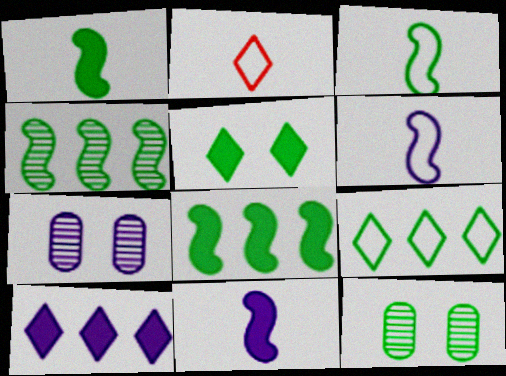[[1, 9, 12], 
[2, 7, 8], 
[6, 7, 10]]